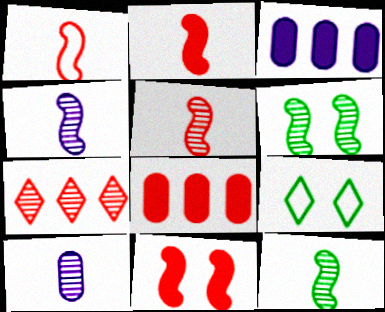[[1, 2, 5], 
[3, 5, 9], 
[4, 5, 12], 
[4, 8, 9], 
[6, 7, 10]]